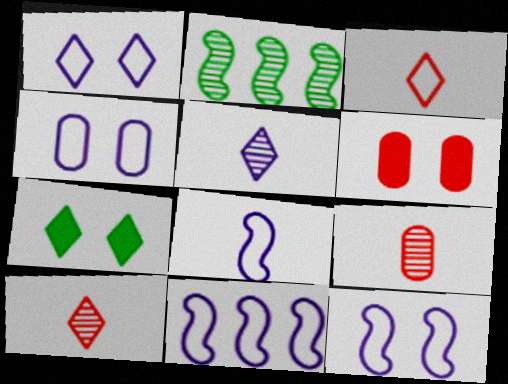[[1, 4, 12], 
[7, 9, 11], 
[8, 11, 12]]